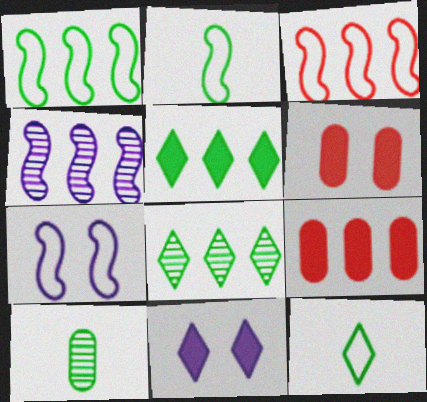[[2, 3, 7], 
[3, 10, 11], 
[4, 6, 12]]